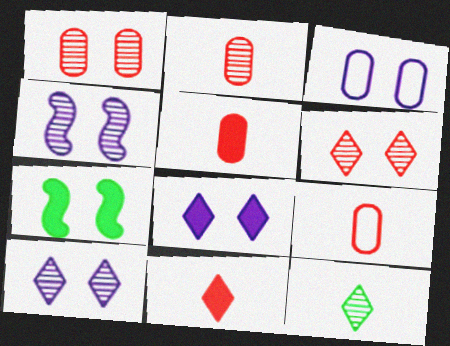[[2, 5, 9], 
[3, 4, 8], 
[3, 6, 7]]